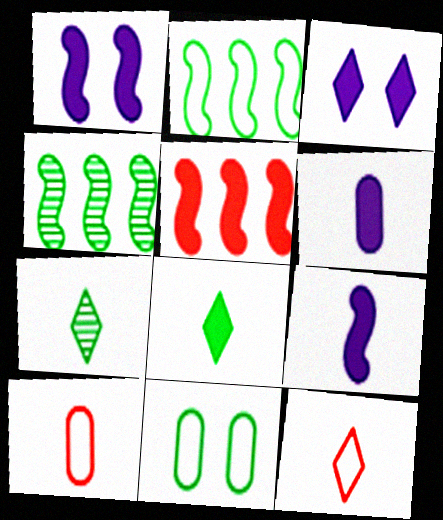[[3, 4, 10], 
[4, 8, 11], 
[7, 9, 10]]